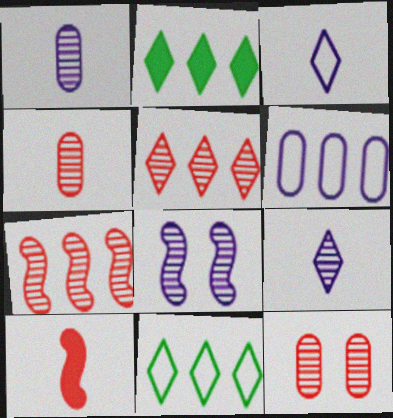[[2, 6, 7]]